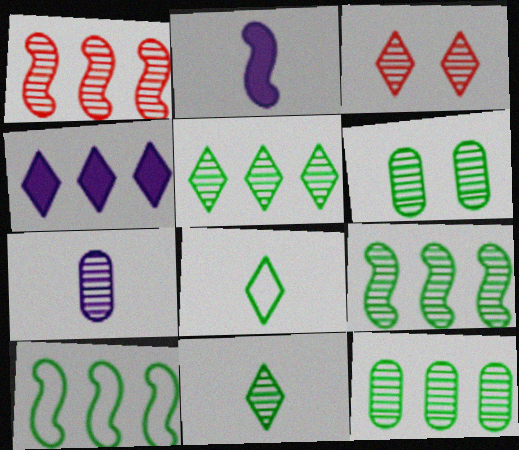[[3, 4, 8], 
[3, 7, 9], 
[5, 9, 12], 
[6, 9, 11]]